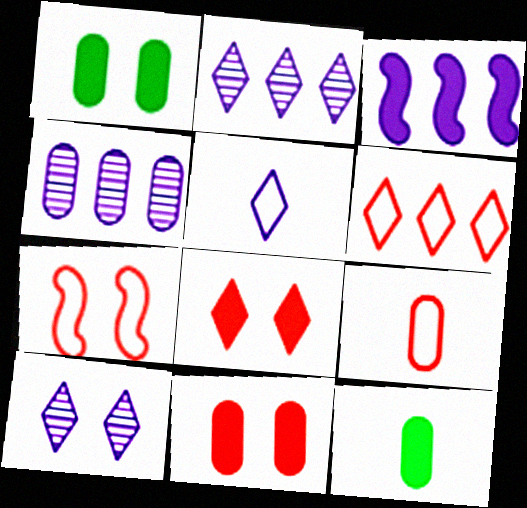[[1, 4, 9], 
[1, 7, 10], 
[2, 7, 12], 
[3, 8, 12], 
[6, 7, 9]]